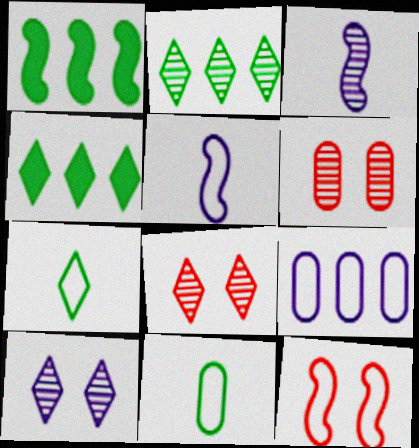[[1, 3, 12], 
[2, 3, 6], 
[4, 5, 6], 
[7, 9, 12]]